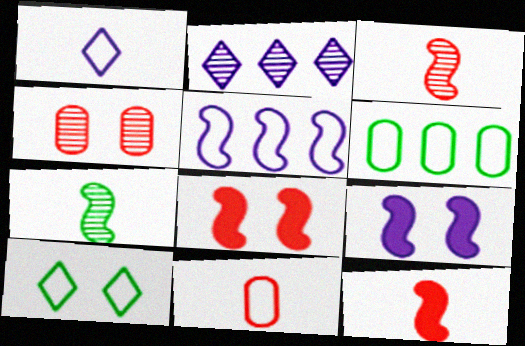[[2, 4, 7], 
[4, 9, 10], 
[5, 7, 8], 
[5, 10, 11]]